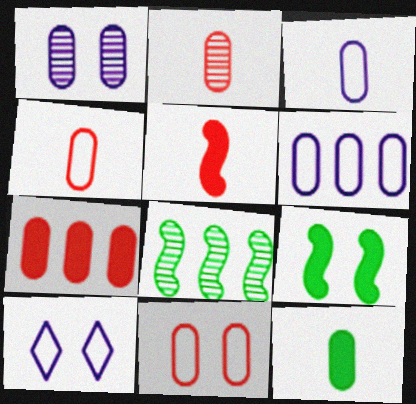[[2, 3, 12], 
[2, 7, 11]]